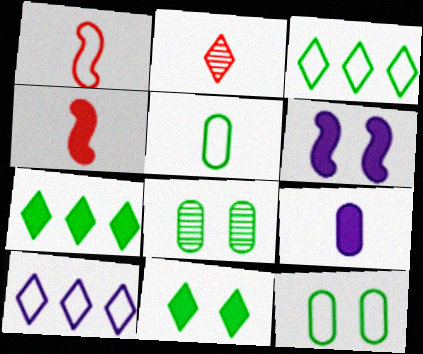[[1, 10, 12], 
[2, 10, 11], 
[4, 8, 10]]